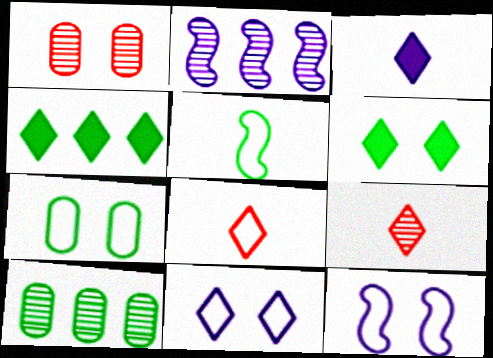[[1, 6, 12], 
[4, 9, 11], 
[5, 6, 10]]